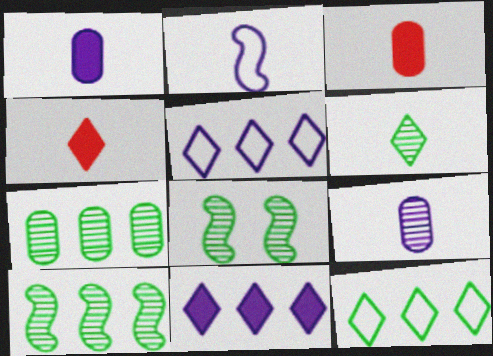[[2, 3, 6], 
[3, 5, 8], 
[6, 7, 8]]